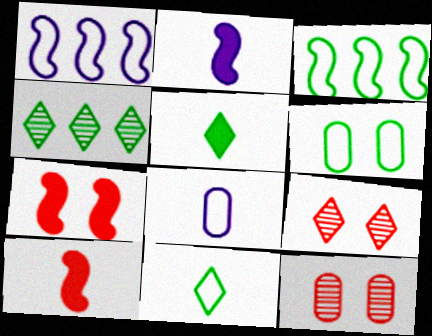[[1, 5, 12], 
[3, 6, 11], 
[4, 7, 8]]